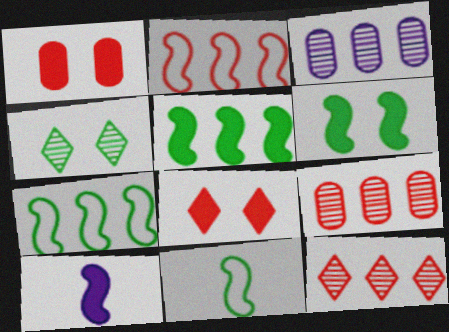[[3, 8, 11]]